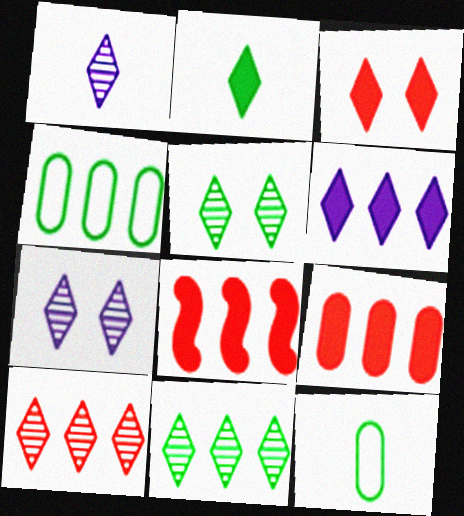[[1, 5, 10], 
[2, 3, 6], 
[7, 8, 12]]